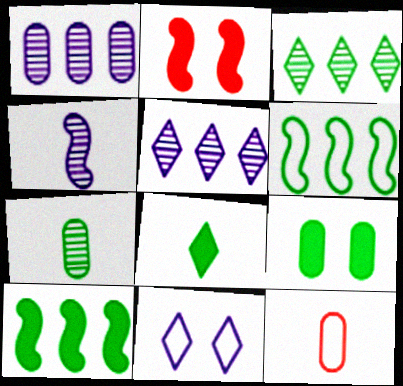[[1, 9, 12], 
[2, 4, 6], 
[4, 8, 12], 
[6, 11, 12], 
[8, 9, 10]]